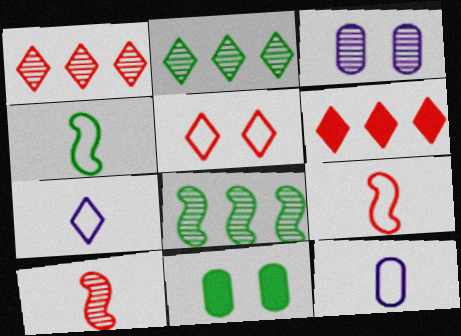[[2, 3, 10], 
[2, 4, 11], 
[3, 4, 6]]